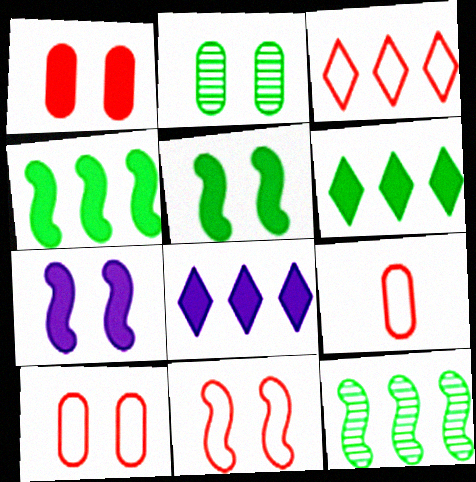[[3, 9, 11]]